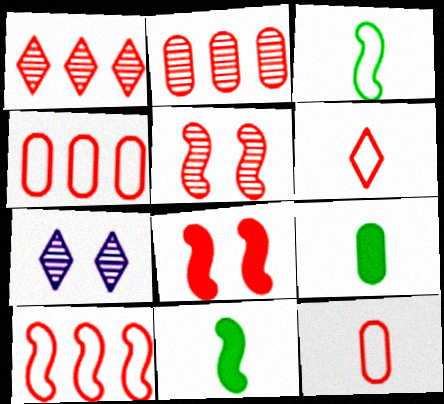[[1, 8, 12], 
[2, 6, 8], 
[4, 7, 11], 
[7, 9, 10]]